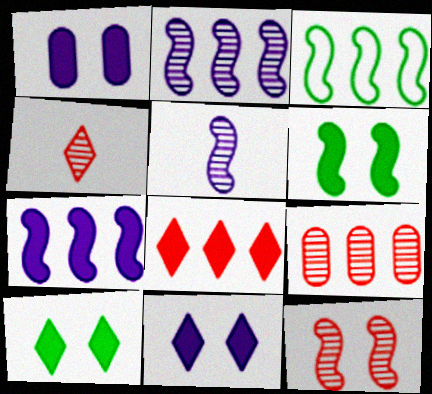[[1, 3, 4], 
[4, 9, 12]]